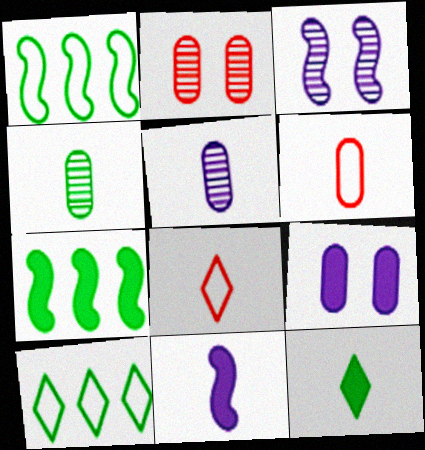[[2, 10, 11], 
[4, 8, 11]]